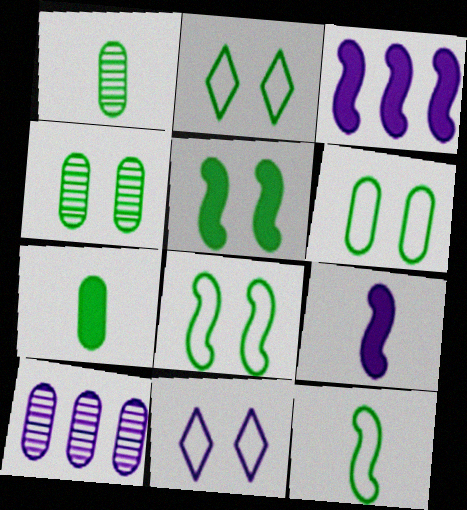[[2, 4, 5], 
[2, 6, 8], 
[9, 10, 11]]